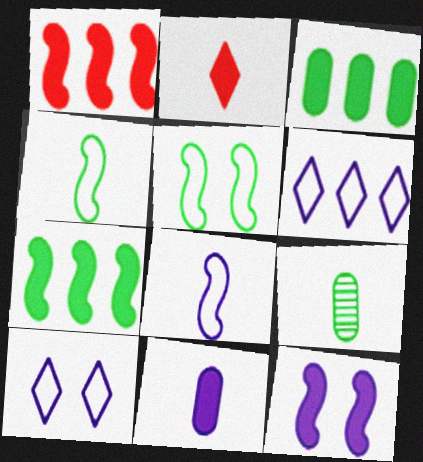[[1, 9, 10], 
[2, 3, 12], 
[2, 8, 9]]